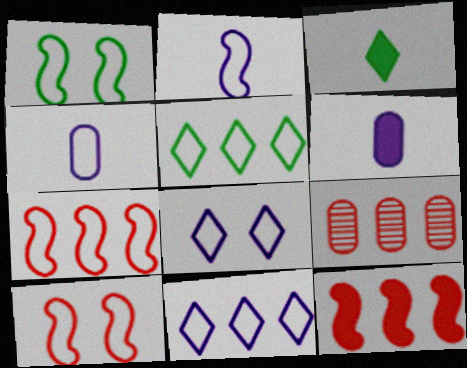[[1, 2, 7], 
[4, 5, 10]]